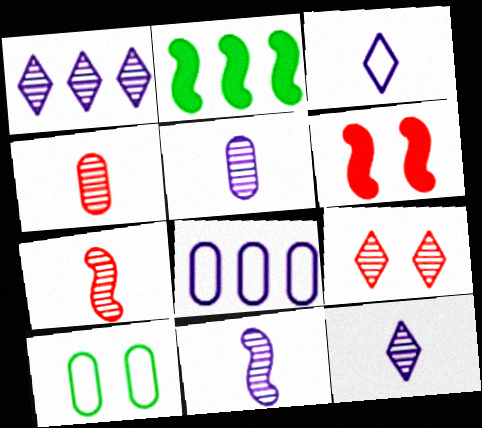[[5, 11, 12]]